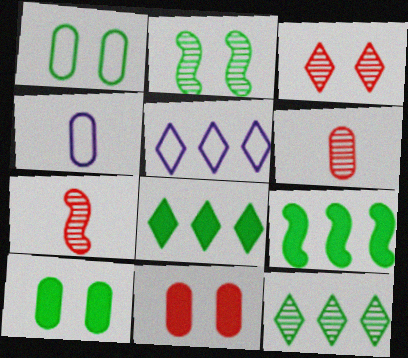[[3, 4, 9], 
[5, 7, 10]]